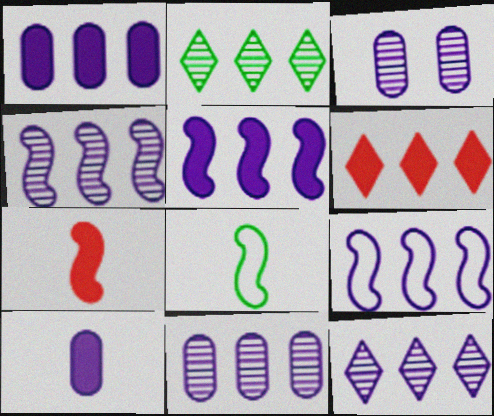[[1, 9, 12], 
[3, 6, 8], 
[4, 5, 9], 
[4, 11, 12]]